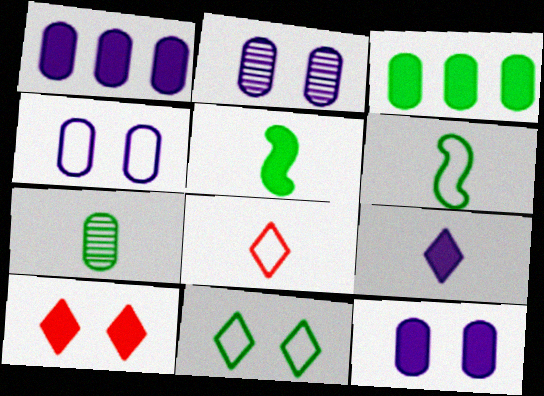[[1, 5, 10], 
[2, 4, 12]]